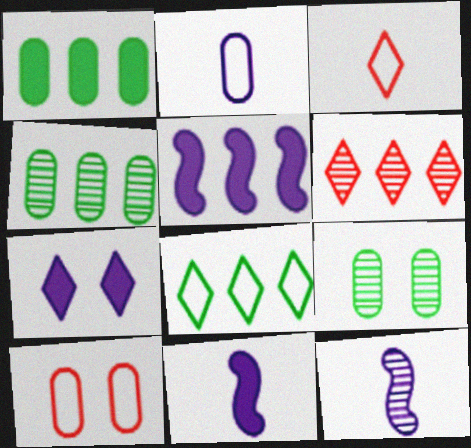[[3, 5, 9], 
[6, 9, 12]]